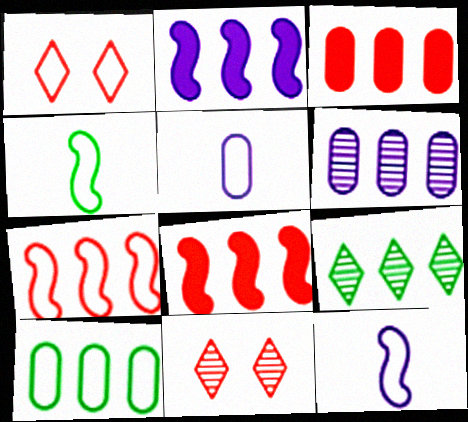[[1, 10, 12], 
[3, 6, 10]]